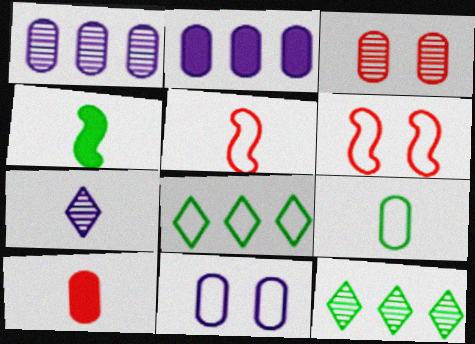[[2, 3, 9], 
[5, 8, 11]]